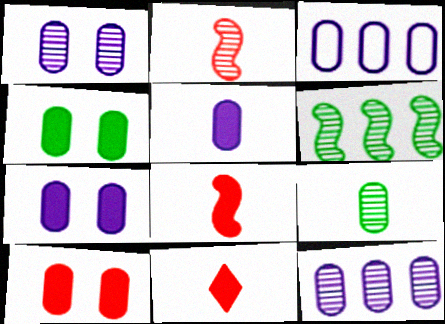[[1, 3, 5], 
[3, 9, 10], 
[4, 7, 10]]